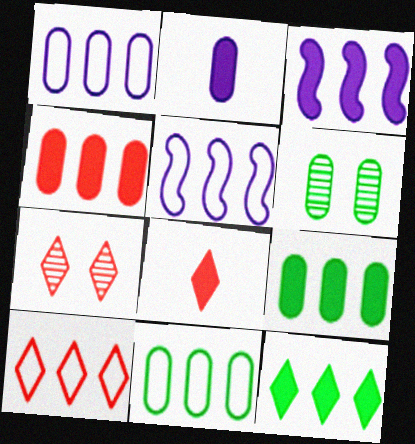[[3, 4, 12], 
[5, 6, 8], 
[5, 10, 11], 
[7, 8, 10]]